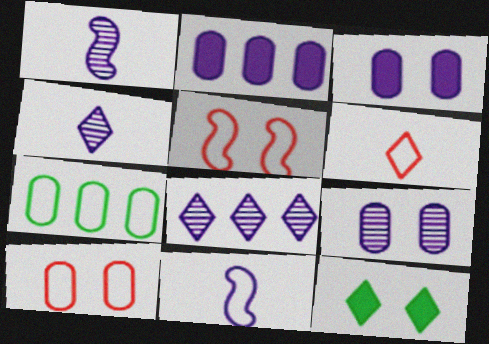[[1, 8, 9], 
[3, 8, 11], 
[5, 9, 12], 
[6, 8, 12]]